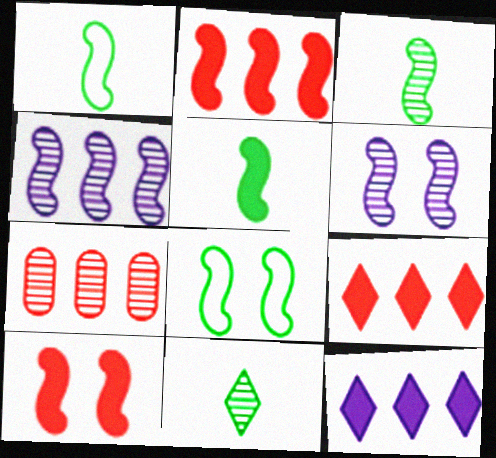[[1, 2, 6], 
[1, 3, 5], 
[1, 4, 10], 
[6, 7, 11], 
[6, 8, 10]]